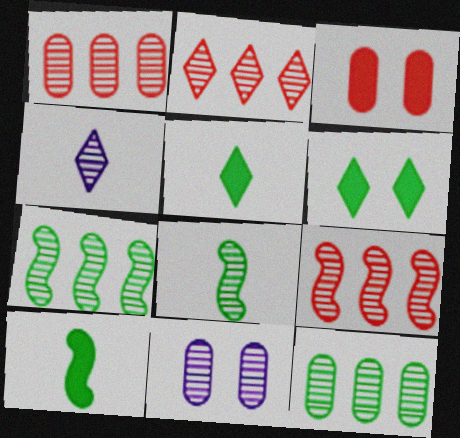[[1, 2, 9], 
[2, 8, 11]]